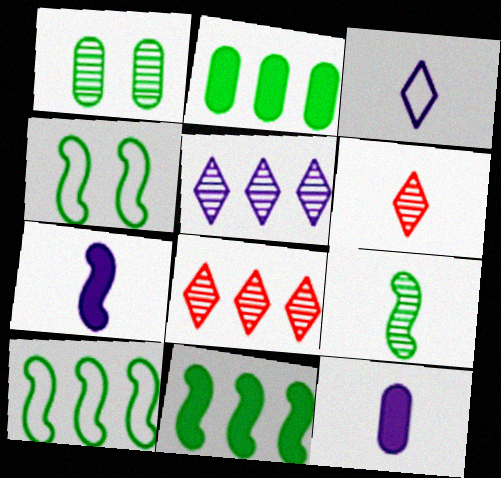[[4, 8, 12], 
[4, 9, 11]]